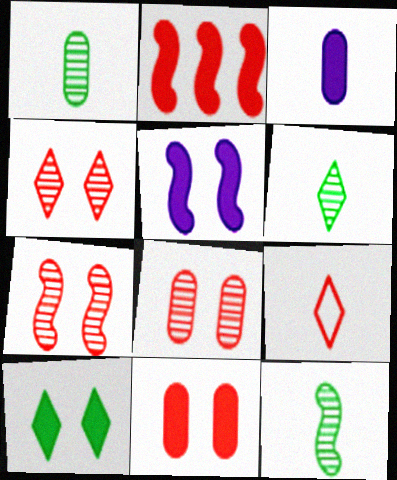[[1, 6, 12], 
[2, 3, 10], 
[2, 8, 9], 
[3, 9, 12], 
[4, 7, 8], 
[5, 10, 11]]